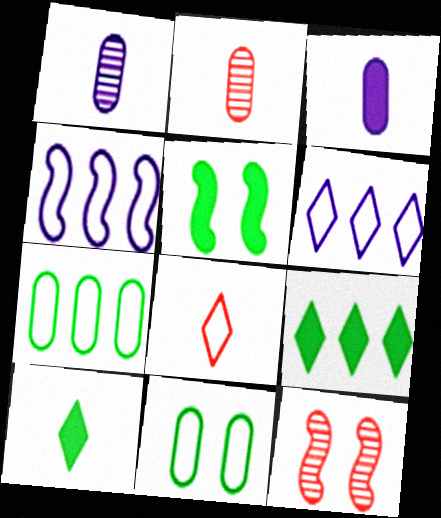[[2, 5, 6], 
[4, 8, 11]]